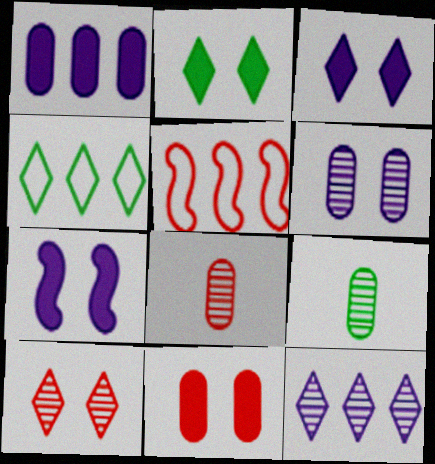[[2, 7, 11], 
[3, 5, 9], 
[4, 7, 8]]